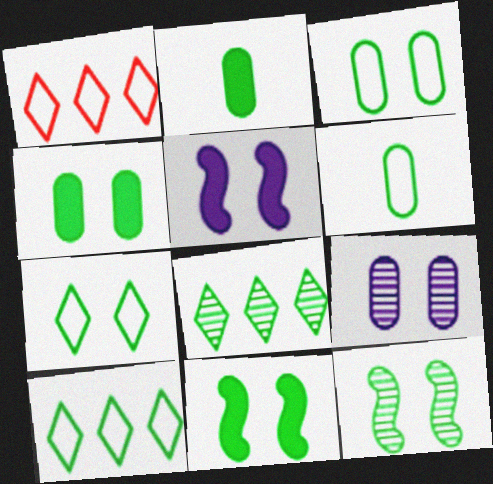[[2, 10, 12], 
[4, 7, 12], 
[6, 8, 11]]